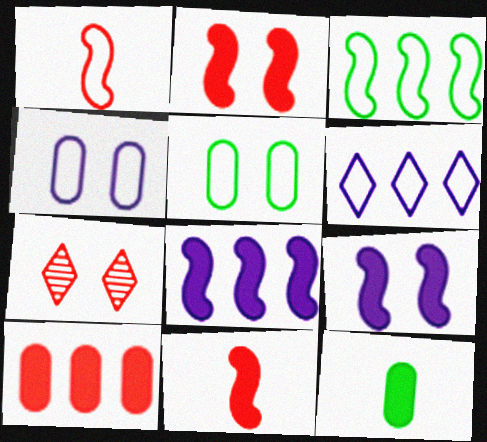[[1, 5, 6], 
[1, 7, 10], 
[5, 7, 9]]